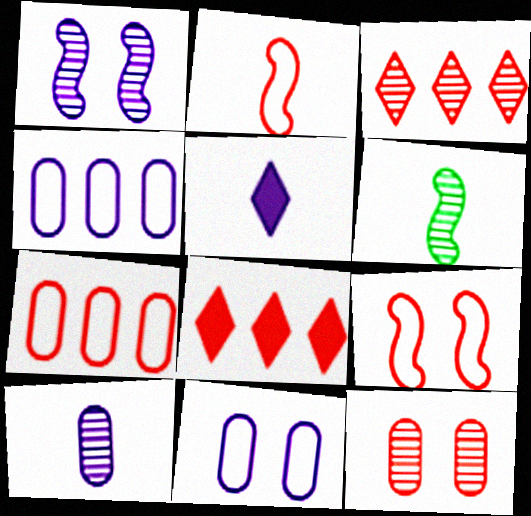[[1, 4, 5], 
[2, 8, 12], 
[6, 8, 11]]